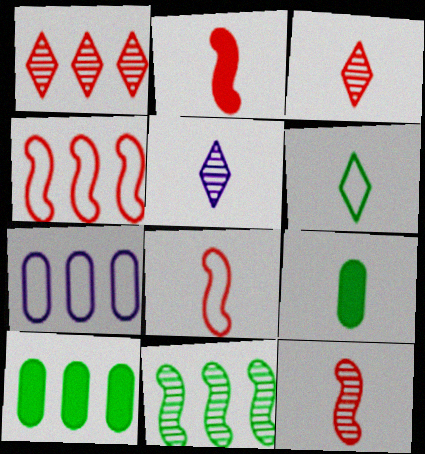[[2, 8, 12], 
[5, 8, 9]]